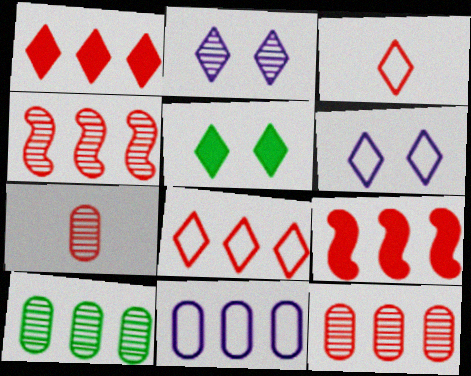[[8, 9, 12]]